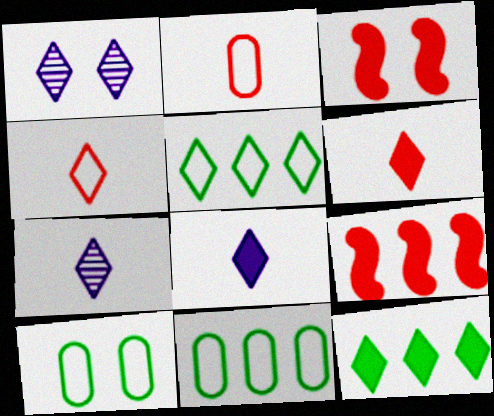[[1, 3, 10], 
[1, 4, 12], 
[1, 5, 6], 
[3, 7, 11], 
[7, 9, 10]]